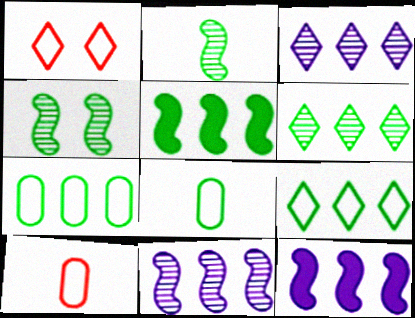[[5, 6, 7]]